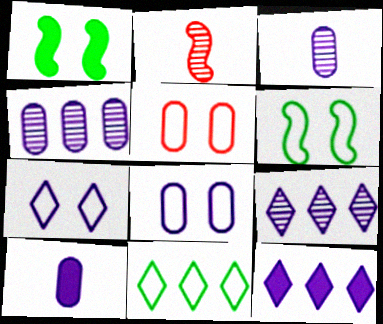[[4, 8, 10], 
[5, 6, 7]]